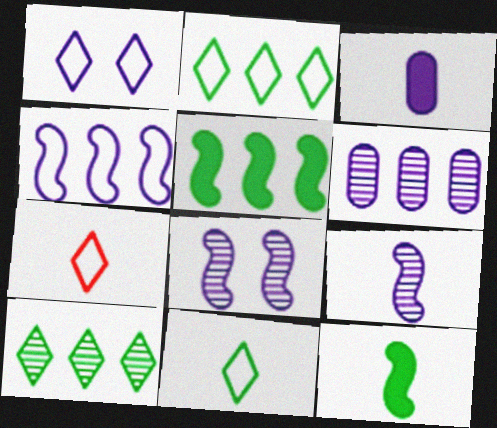[[1, 2, 7]]